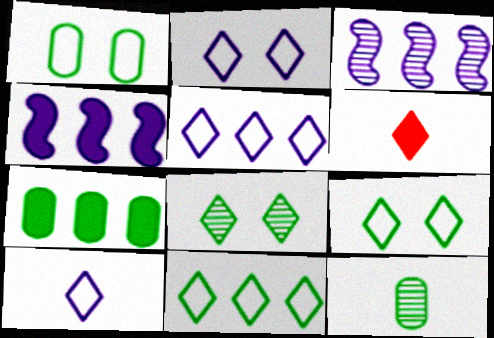[[1, 3, 6], 
[1, 7, 12], 
[2, 5, 10], 
[5, 6, 8]]